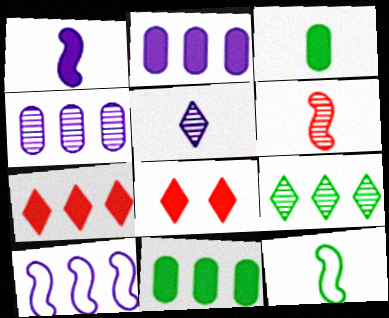[[1, 6, 12], 
[1, 8, 11], 
[4, 8, 12]]